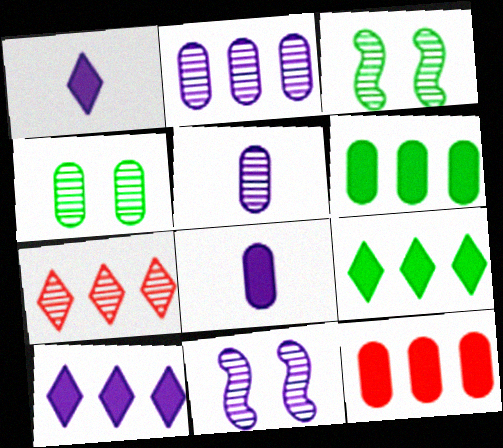[[3, 5, 7]]